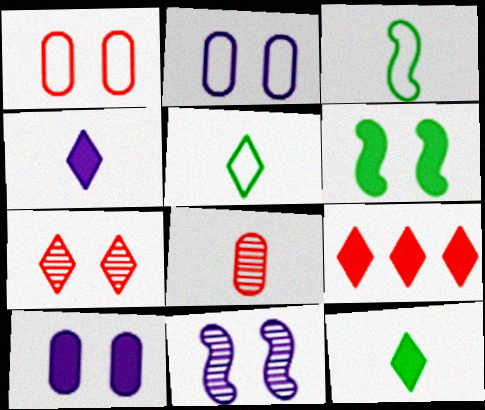[[2, 6, 7], 
[3, 4, 8]]